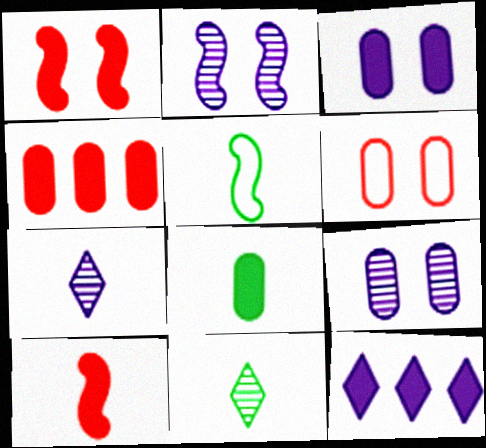[[1, 8, 12], 
[3, 4, 8], 
[5, 8, 11]]